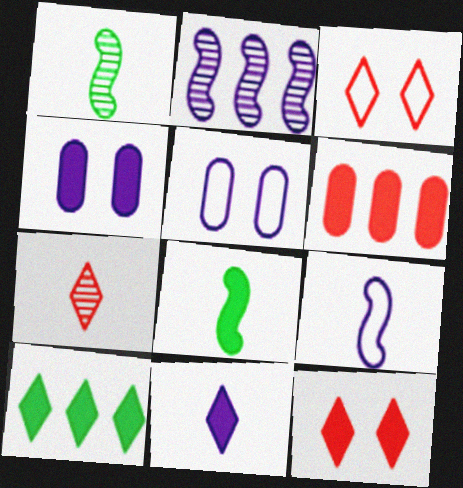[[2, 5, 11], 
[10, 11, 12]]